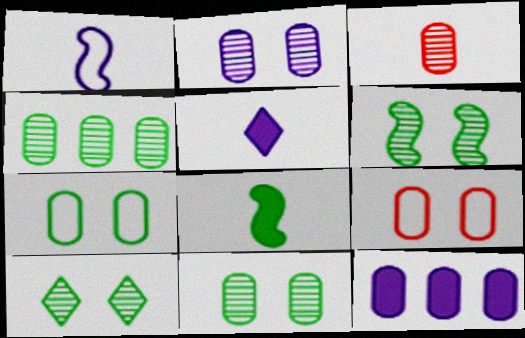[[2, 3, 4], 
[3, 7, 12], 
[6, 10, 11]]